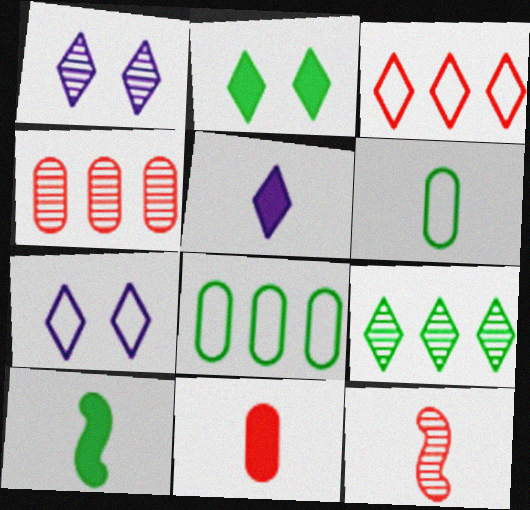[[4, 7, 10], 
[5, 6, 12], 
[5, 10, 11]]